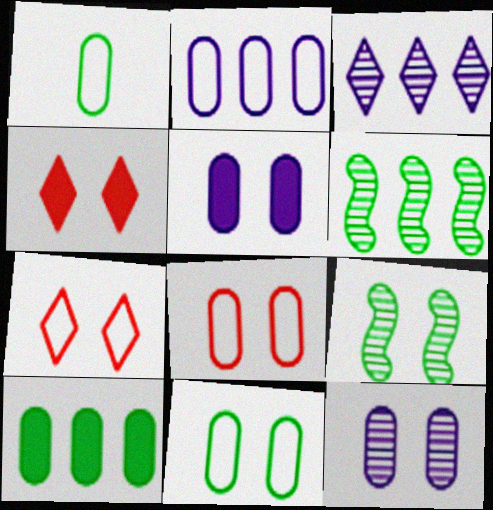[[1, 2, 8], 
[5, 7, 9]]